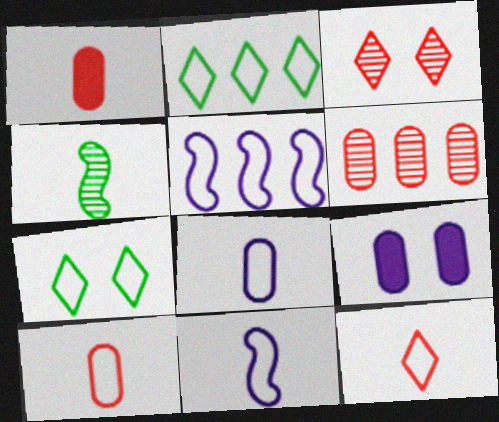[[5, 7, 10]]